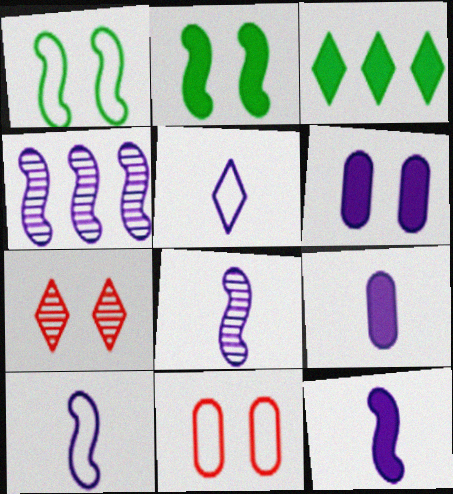[[1, 6, 7], 
[3, 5, 7], 
[3, 8, 11], 
[4, 5, 6], 
[5, 8, 9], 
[8, 10, 12]]